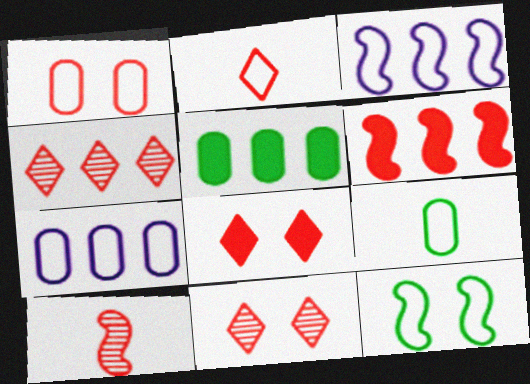[[1, 7, 9], 
[2, 4, 8], 
[2, 7, 12], 
[3, 4, 5]]